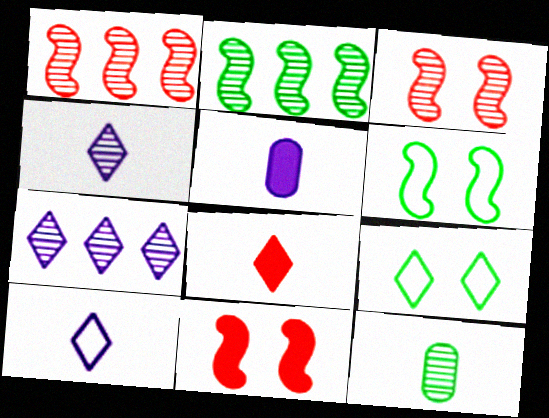[[1, 5, 9], 
[3, 7, 12], 
[7, 8, 9]]